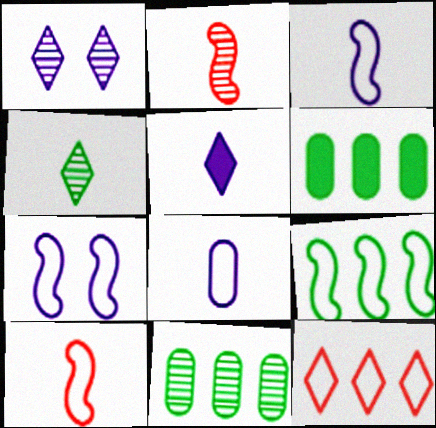[[1, 2, 11], 
[1, 6, 10], 
[7, 9, 10]]